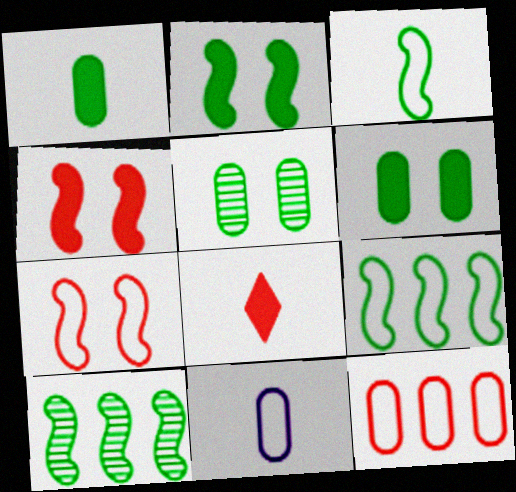[[2, 3, 10]]